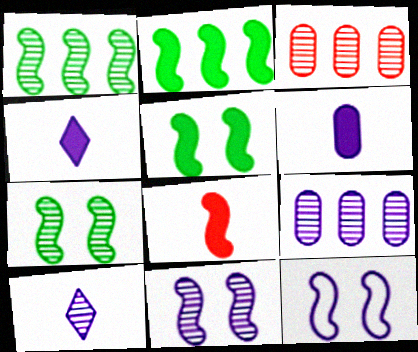[[1, 8, 12], 
[3, 7, 10], 
[4, 9, 12], 
[9, 10, 11]]